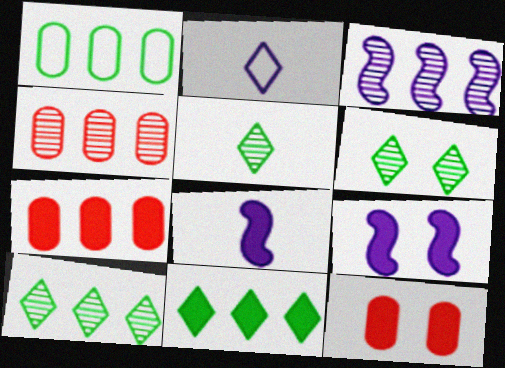[[3, 4, 10], 
[5, 6, 10], 
[8, 11, 12]]